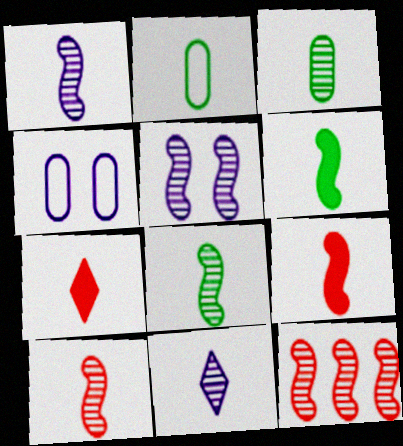[[1, 2, 7], 
[1, 8, 10], 
[2, 9, 11], 
[3, 10, 11], 
[5, 8, 12]]